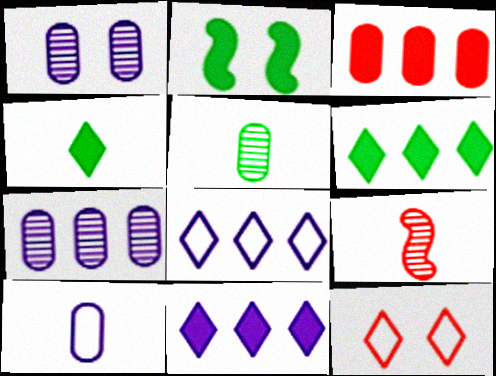[[1, 2, 12], 
[3, 9, 12], 
[4, 9, 10]]